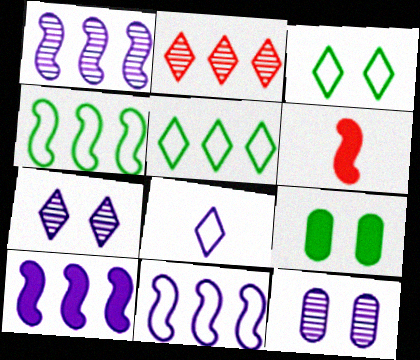[[1, 10, 11], 
[5, 6, 12], 
[8, 10, 12]]